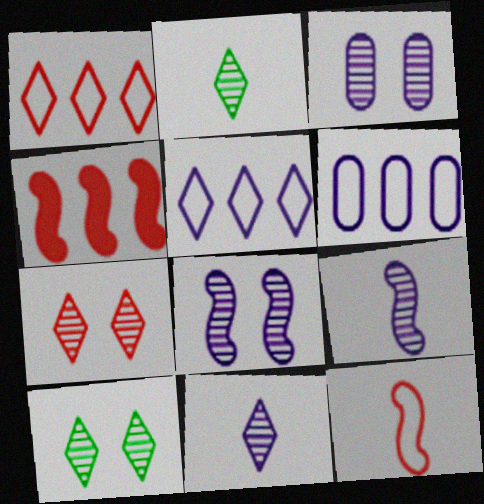[]